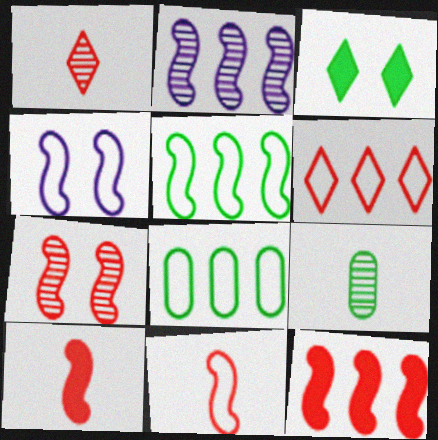[[2, 5, 12], 
[3, 5, 9], 
[4, 5, 11], 
[7, 11, 12]]